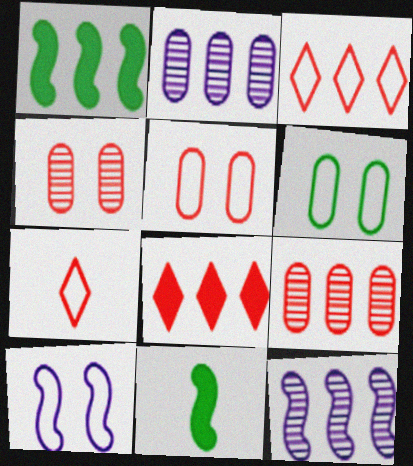[[1, 2, 3]]